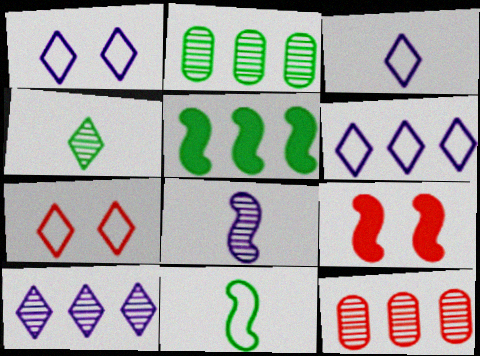[[1, 3, 6], 
[2, 3, 9], 
[5, 6, 12]]